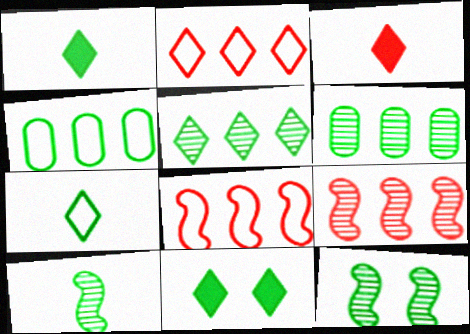[[1, 4, 12], 
[4, 10, 11], 
[5, 7, 11]]